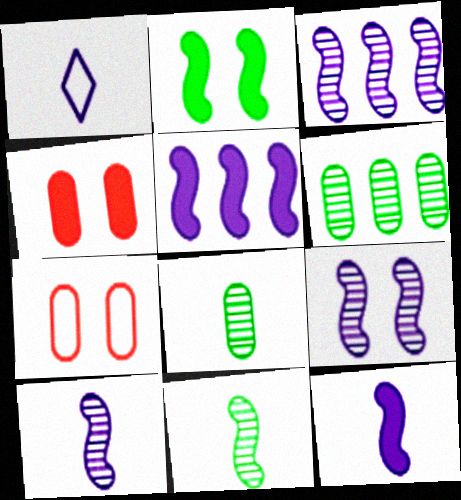[[3, 9, 10]]